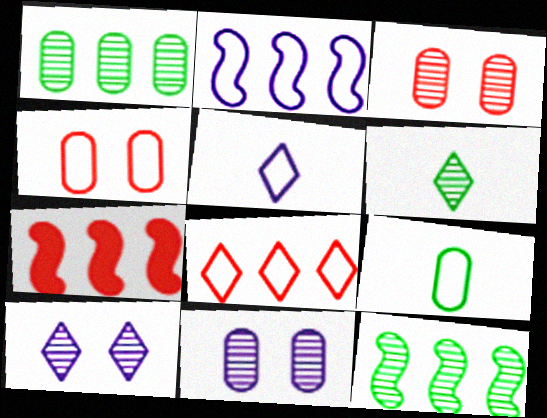[[2, 7, 12], 
[7, 9, 10]]